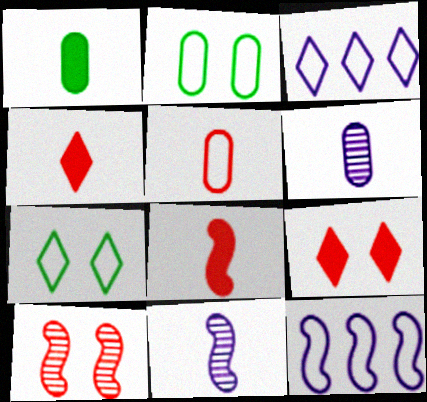[[1, 3, 10], 
[1, 5, 6], 
[5, 7, 12]]